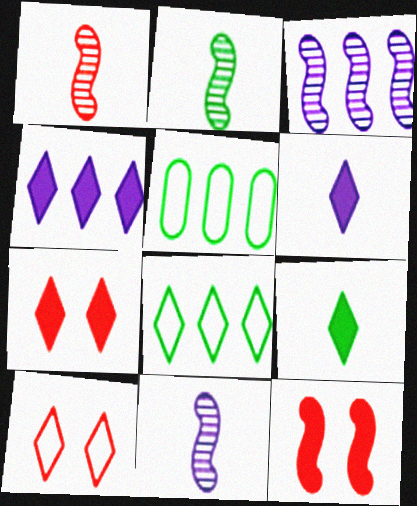[[1, 2, 11], 
[4, 7, 9], 
[5, 7, 11]]